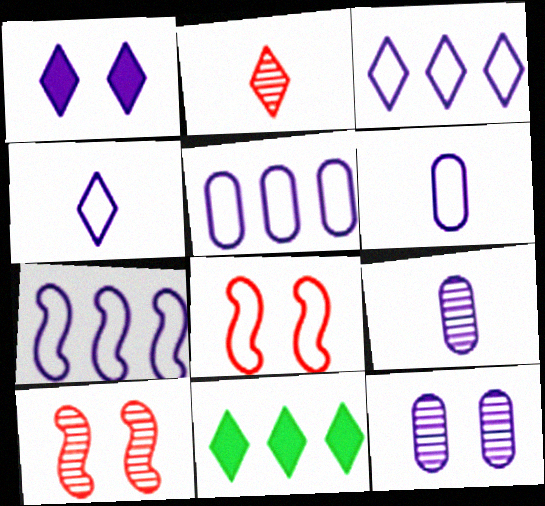[[1, 7, 9], 
[3, 5, 7], 
[6, 10, 11], 
[8, 9, 11]]